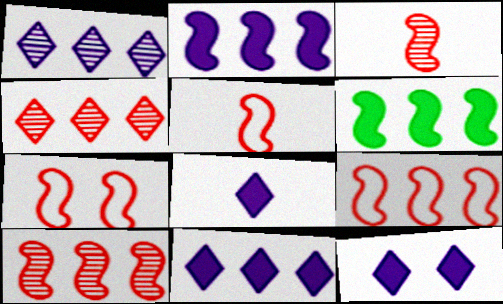[[5, 7, 9], 
[8, 11, 12]]